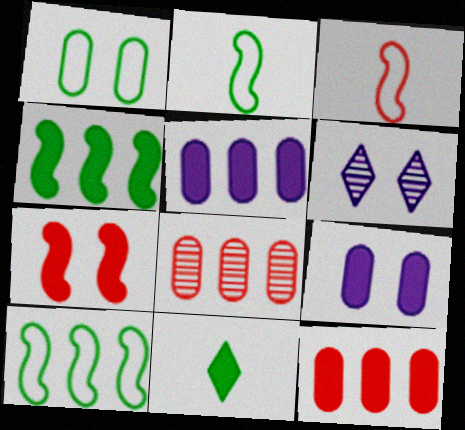[[1, 6, 7], 
[2, 6, 12], 
[5, 7, 11]]